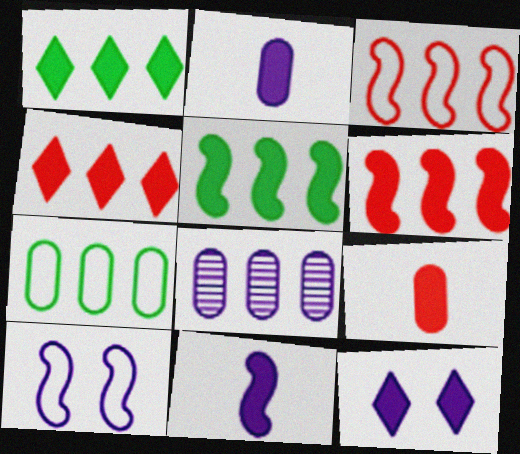[[1, 3, 8], 
[5, 9, 12]]